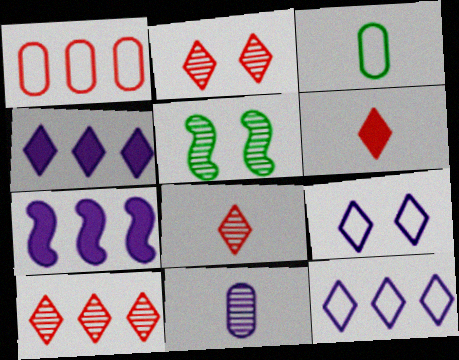[[2, 3, 7], 
[2, 8, 10], 
[5, 10, 11], 
[7, 9, 11]]